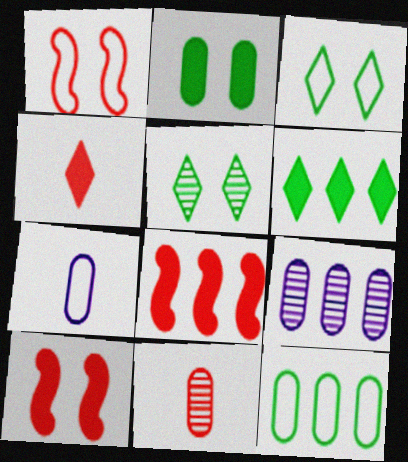[[5, 7, 8]]